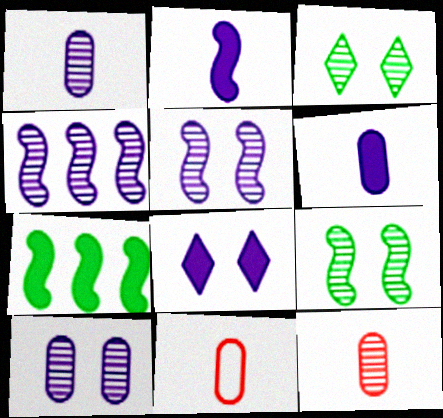[[3, 4, 12]]